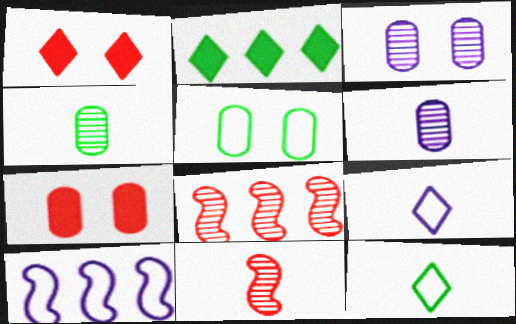[[1, 4, 10], 
[3, 5, 7]]